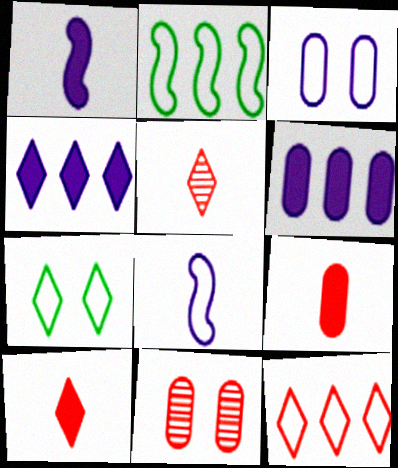[[4, 5, 7]]